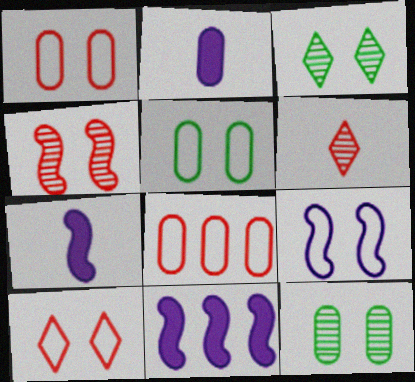[[2, 8, 12], 
[3, 7, 8], 
[5, 6, 11], 
[5, 9, 10]]